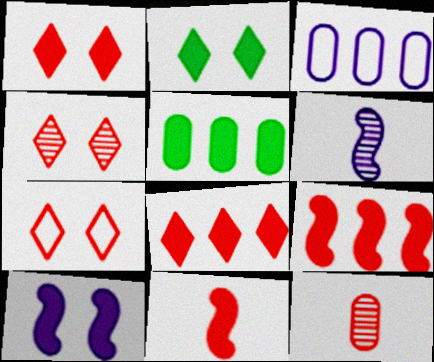[[1, 4, 7], 
[5, 6, 7], 
[7, 9, 12]]